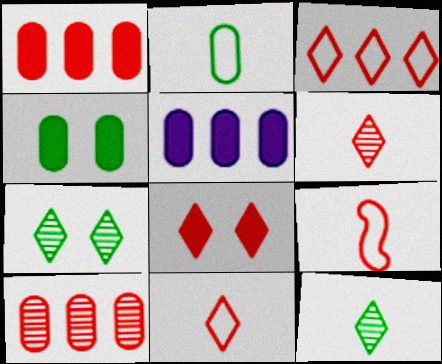[[3, 6, 8], 
[5, 7, 9], 
[8, 9, 10]]